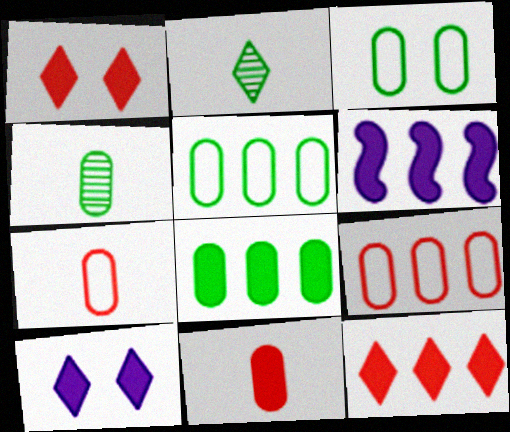[[3, 4, 8], 
[6, 8, 12]]